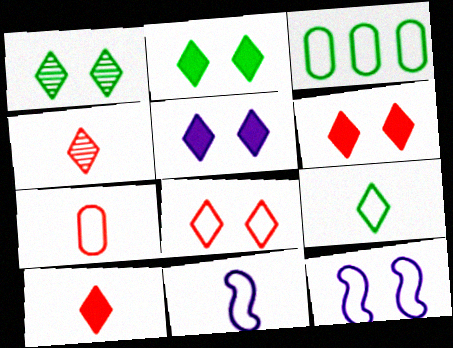[[1, 5, 8], 
[2, 5, 6], 
[3, 8, 11], 
[7, 9, 11]]